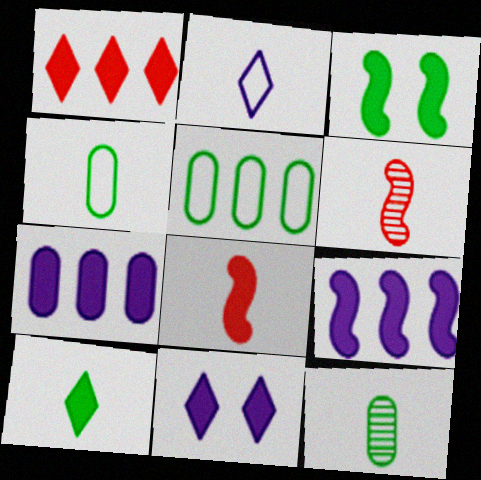[[1, 10, 11], 
[2, 8, 12], 
[3, 8, 9], 
[5, 6, 11]]